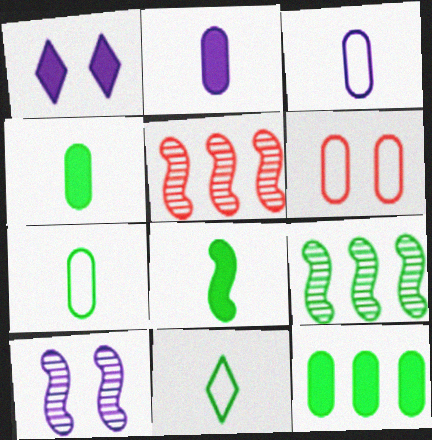[[1, 5, 7]]